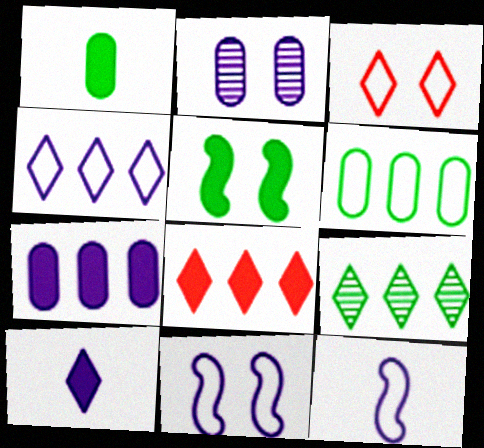[[2, 3, 5], 
[3, 6, 12], 
[3, 9, 10], 
[4, 8, 9]]